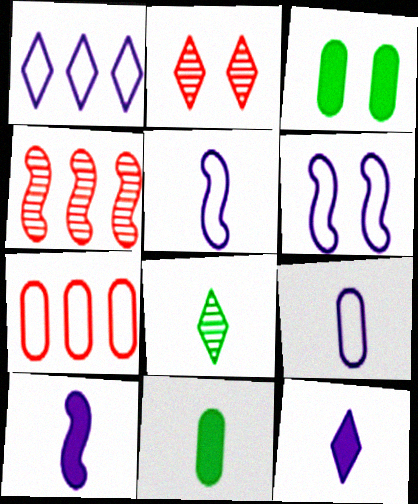[[1, 6, 9], 
[2, 3, 6]]